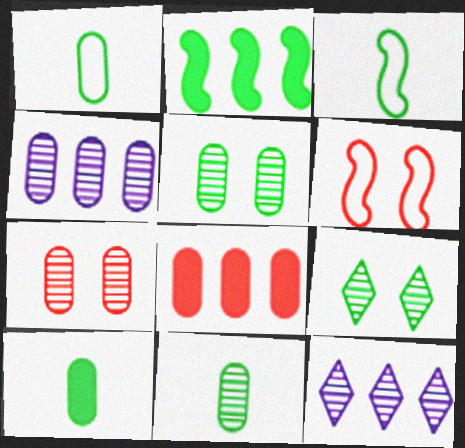[[1, 2, 9], 
[1, 10, 11], 
[4, 7, 11], 
[6, 10, 12]]